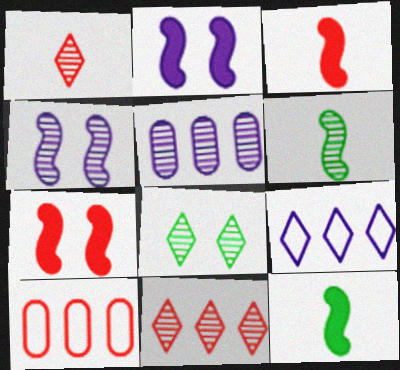[[1, 7, 10]]